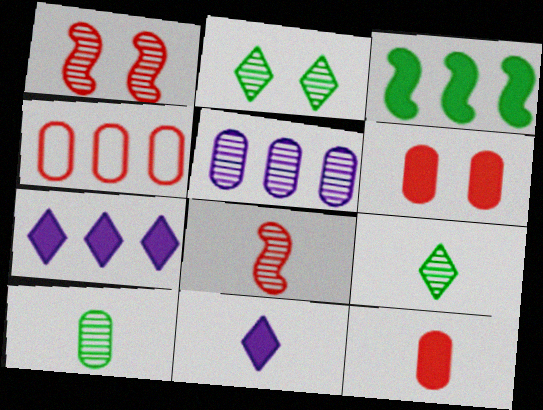[[1, 5, 9], 
[2, 5, 8], 
[3, 6, 11]]